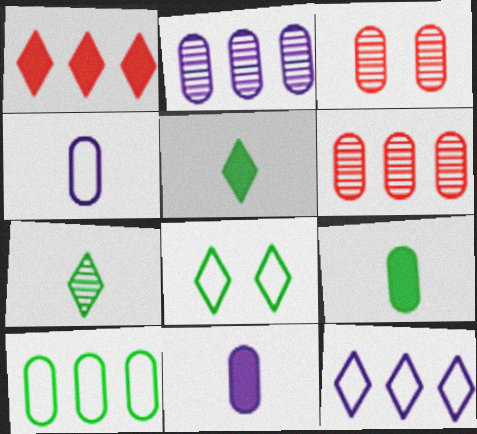[[3, 10, 11]]